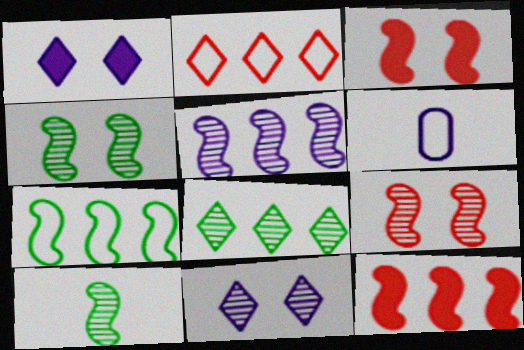[[1, 5, 6], 
[3, 6, 8], 
[5, 7, 12], 
[5, 9, 10]]